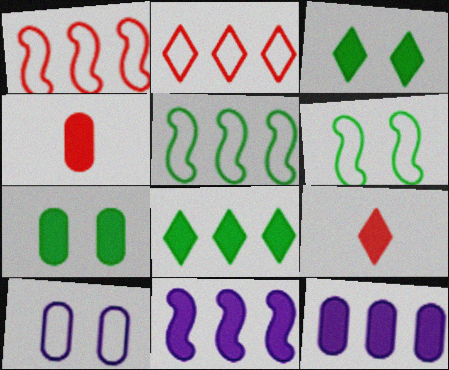[[3, 4, 11], 
[4, 7, 12], 
[7, 9, 11]]